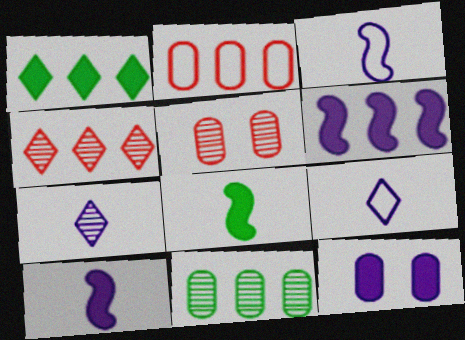[[1, 3, 5]]